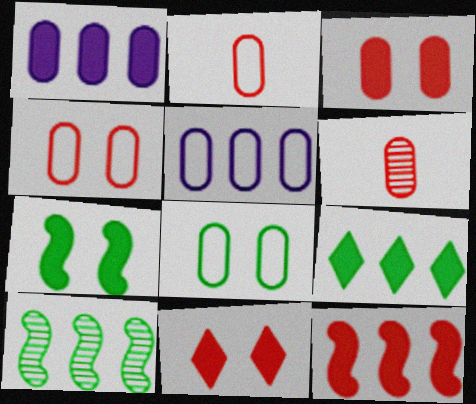[[1, 6, 8], 
[1, 9, 12], 
[2, 5, 8]]